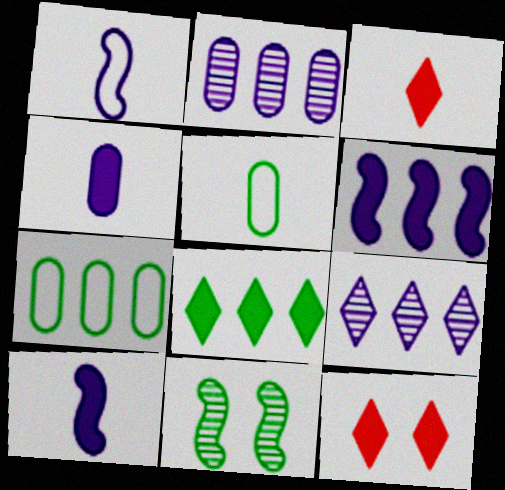[[5, 8, 11]]